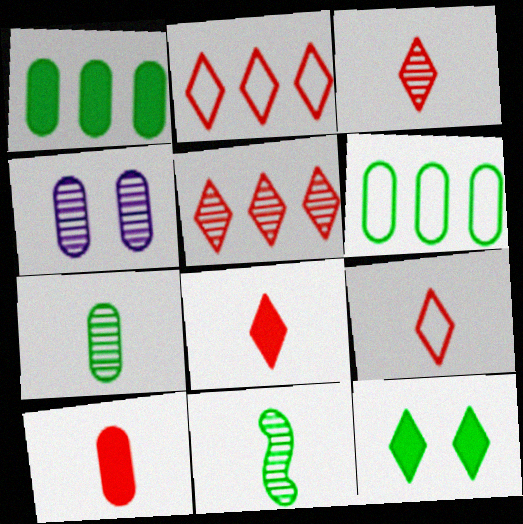[[3, 8, 9], 
[4, 5, 11], 
[4, 6, 10], 
[6, 11, 12]]